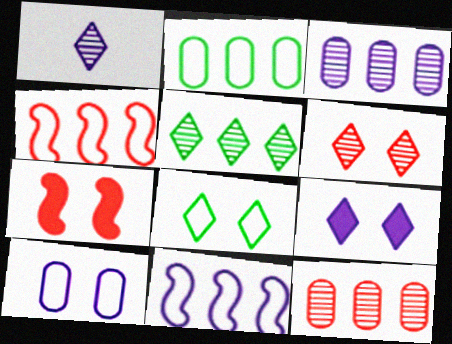[[1, 2, 7], 
[1, 5, 6], 
[6, 8, 9]]